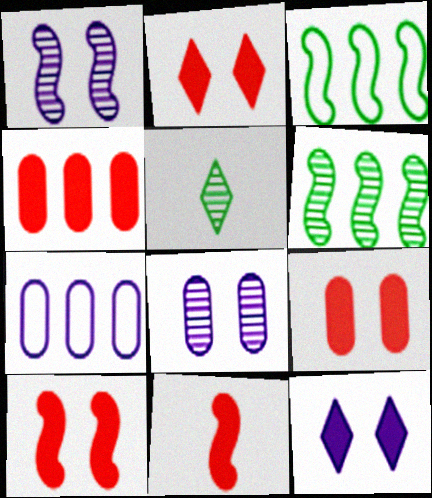[[1, 3, 11], 
[2, 4, 11], 
[2, 9, 10], 
[5, 7, 10]]